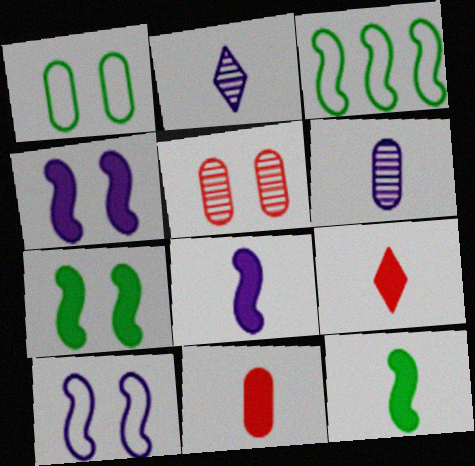[]